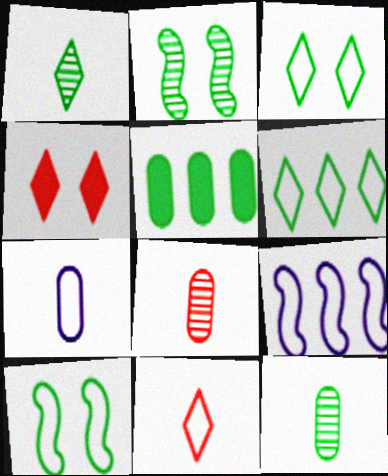[[1, 5, 10], 
[4, 9, 12]]